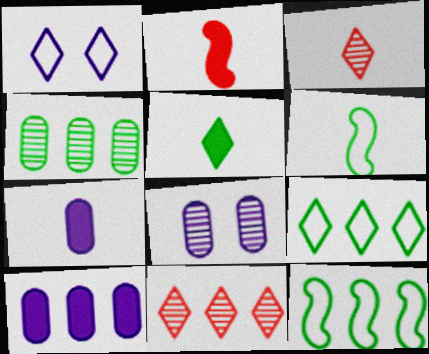[[1, 2, 4], 
[1, 5, 11], 
[2, 5, 7], 
[2, 8, 9], 
[3, 6, 7], 
[10, 11, 12]]